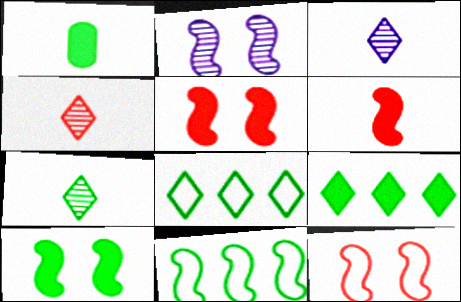[[1, 9, 10], 
[2, 6, 11], 
[2, 10, 12], 
[3, 4, 7]]